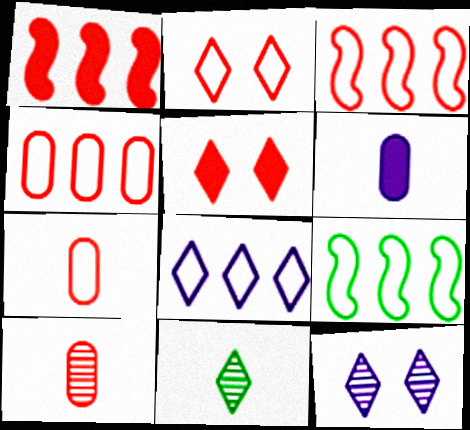[[1, 2, 10], 
[2, 3, 7], 
[3, 5, 10], 
[4, 8, 9], 
[5, 8, 11]]